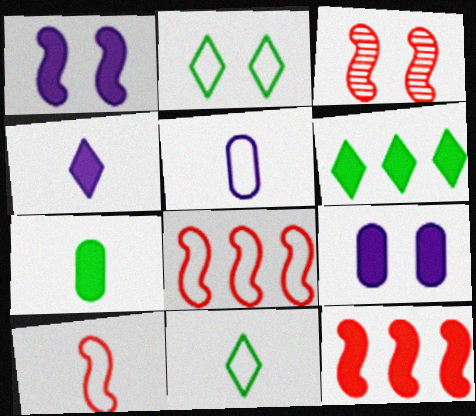[[2, 3, 9], 
[2, 5, 8], 
[3, 5, 6], 
[3, 10, 12], 
[5, 10, 11]]